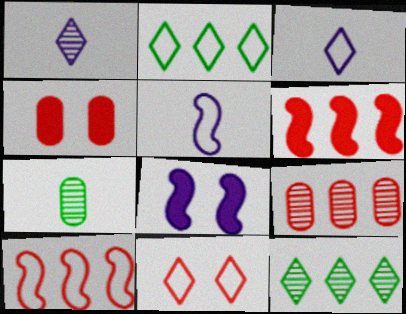[[2, 3, 11], 
[4, 5, 12]]